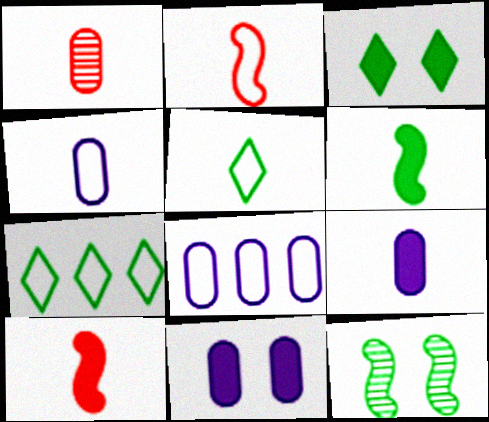[[2, 4, 5]]